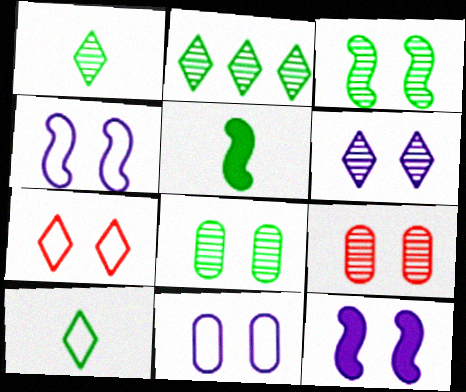[[3, 6, 9], 
[6, 11, 12], 
[7, 8, 12]]